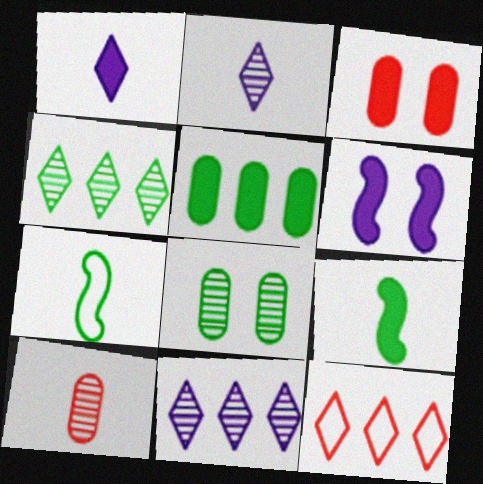[[1, 7, 10], 
[3, 7, 11]]